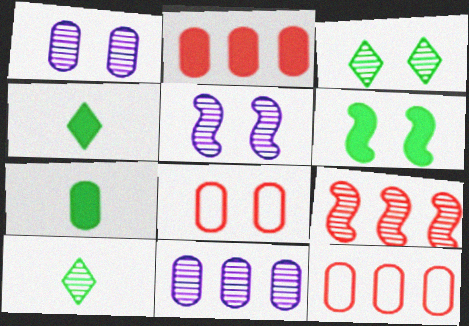[[1, 7, 12], 
[1, 9, 10], 
[4, 5, 12], 
[7, 8, 11]]